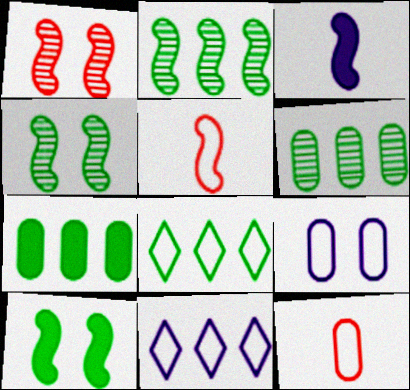[[2, 7, 8], 
[5, 8, 9]]